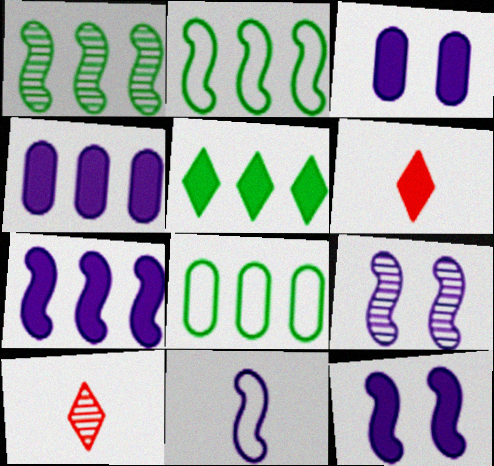[[1, 5, 8], 
[2, 3, 10], 
[6, 8, 9], 
[7, 9, 11], 
[8, 10, 12]]